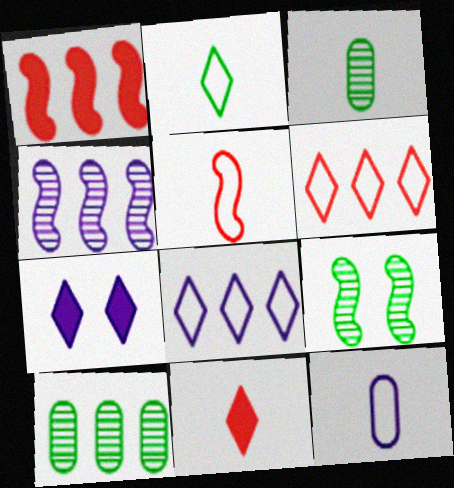[[1, 8, 10], 
[2, 5, 12], 
[4, 7, 12], 
[5, 7, 10]]